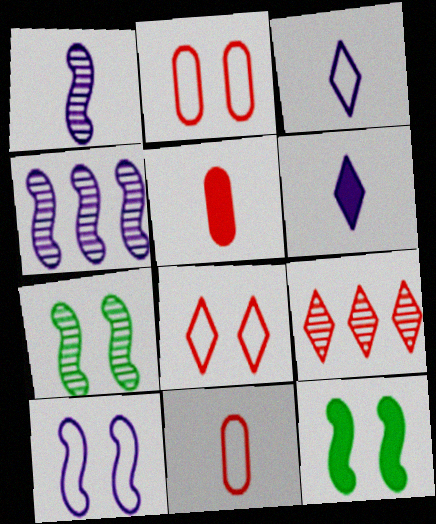[]